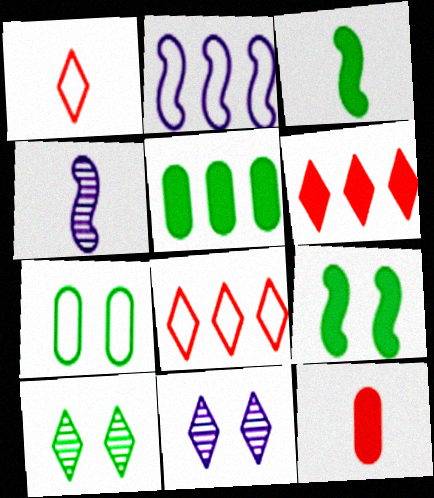[[1, 2, 7], 
[2, 10, 12], 
[4, 6, 7], 
[7, 9, 10]]